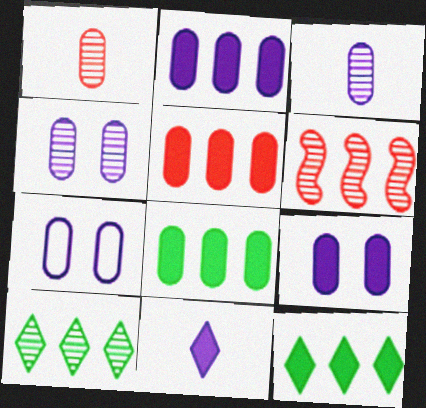[[1, 7, 8], 
[2, 3, 7], 
[2, 5, 8], 
[4, 7, 9]]